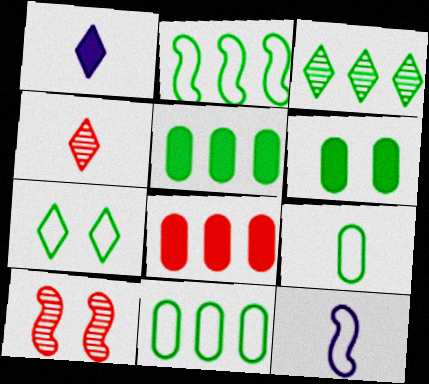[[1, 10, 11], 
[2, 3, 5], 
[2, 7, 9]]